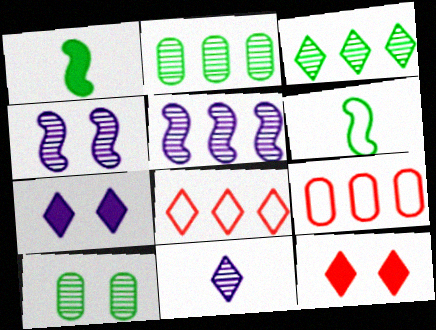[]